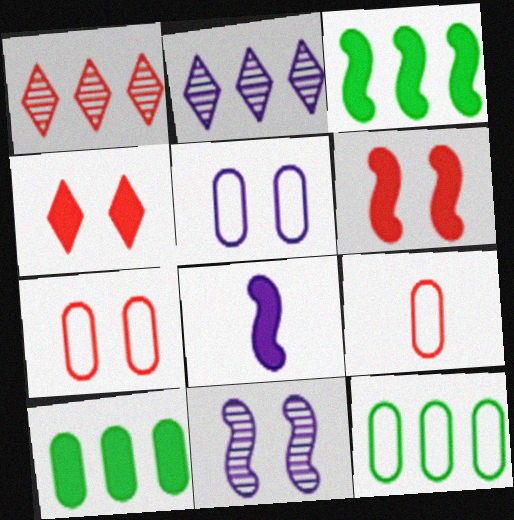[[1, 6, 9], 
[2, 5, 8], 
[3, 6, 8], 
[4, 8, 10], 
[5, 9, 12]]